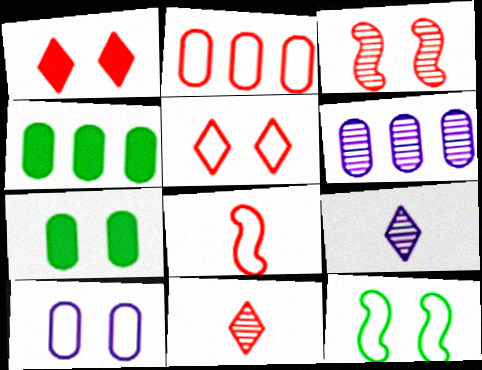[[2, 4, 6], 
[2, 5, 8], 
[5, 10, 12]]